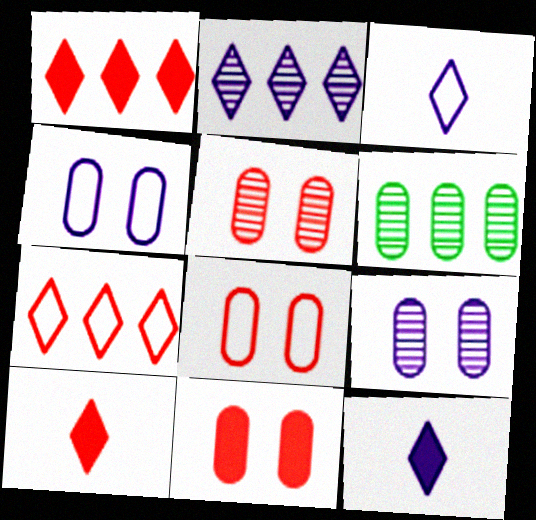[[5, 8, 11]]